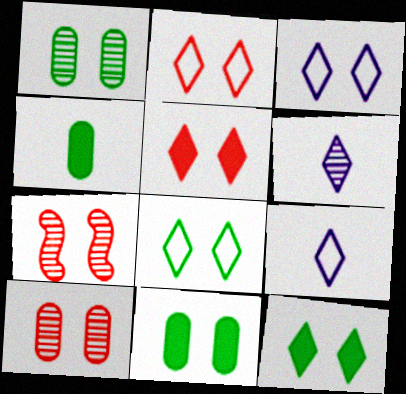[[2, 3, 8], 
[3, 7, 11]]